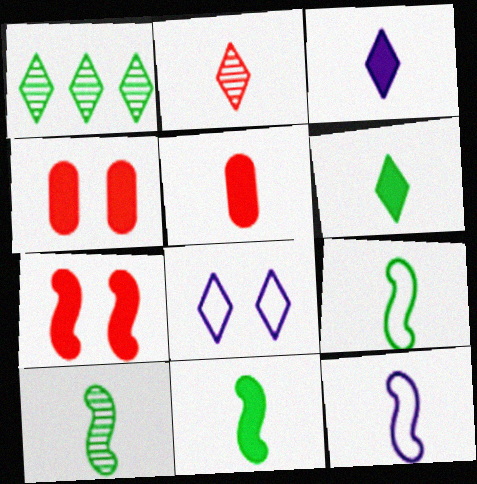[[1, 4, 12], 
[3, 5, 11], 
[9, 10, 11]]